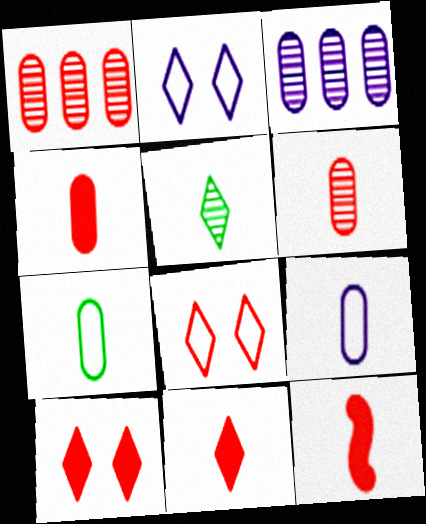[[1, 8, 12], 
[4, 11, 12], 
[5, 9, 12]]